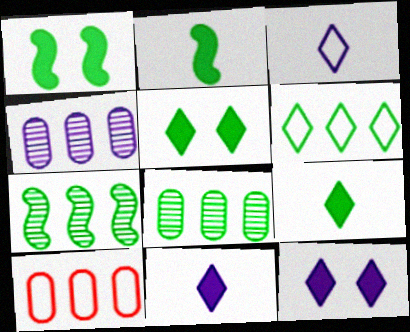[]